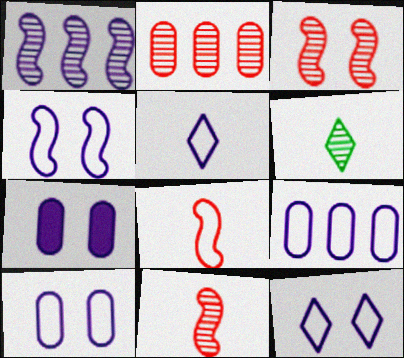[[1, 5, 7], 
[4, 5, 9], 
[4, 10, 12]]